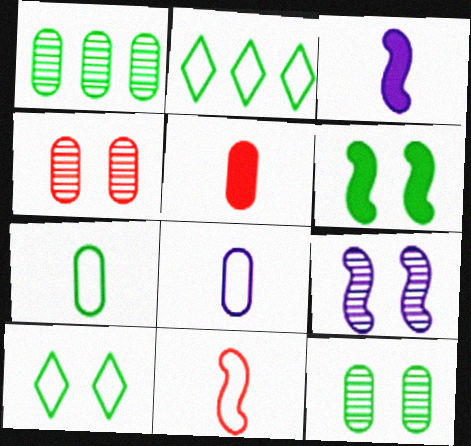[[2, 3, 4], 
[2, 5, 9], 
[6, 10, 12]]